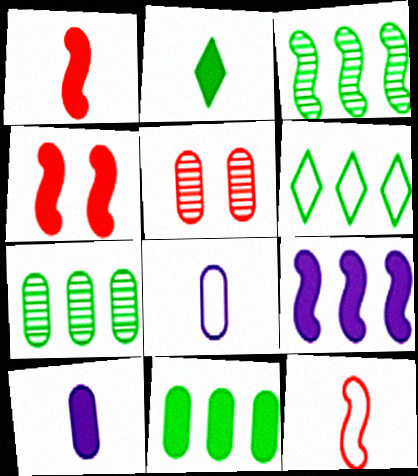[[1, 2, 10], 
[3, 6, 11], 
[5, 8, 11]]